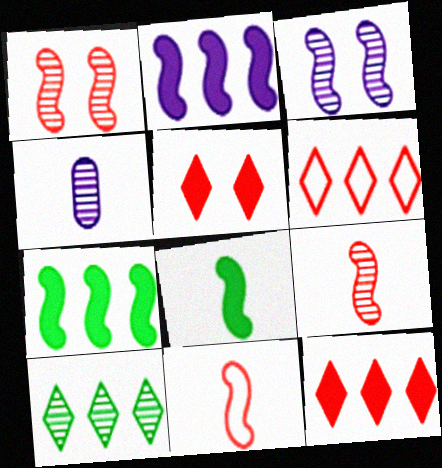[[1, 4, 10], 
[3, 7, 11]]